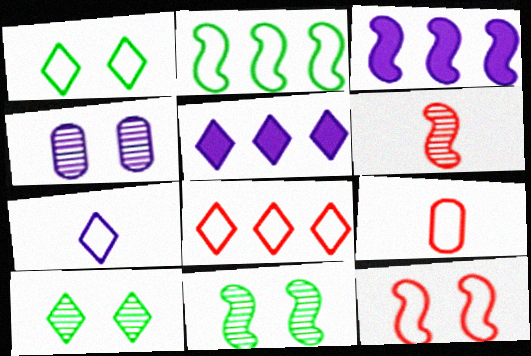[[1, 7, 8], 
[3, 4, 7], 
[3, 9, 10], 
[5, 9, 11], 
[8, 9, 12]]